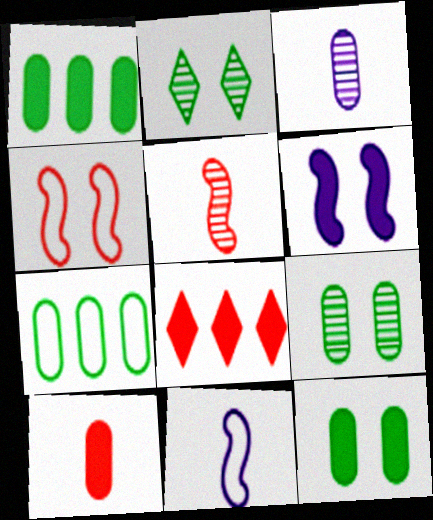[[8, 9, 11]]